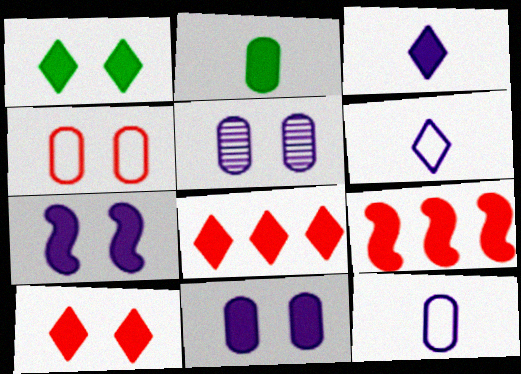[[1, 3, 8], 
[2, 7, 8]]